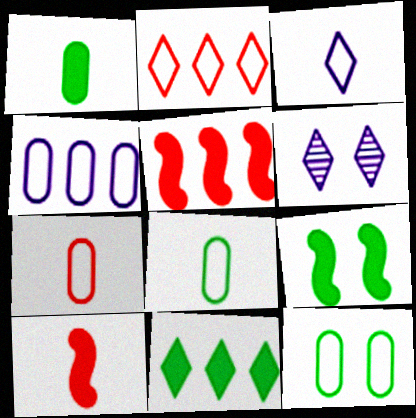[[1, 9, 11], 
[4, 7, 12], 
[5, 6, 8]]